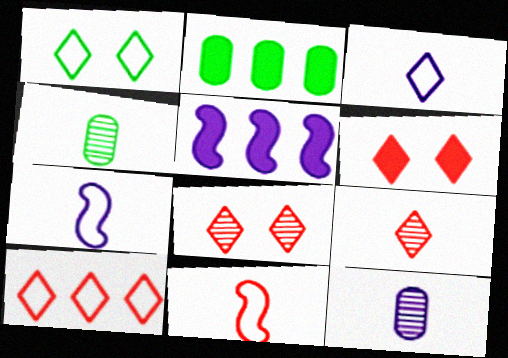[[1, 3, 10], 
[2, 7, 8], 
[6, 9, 10]]